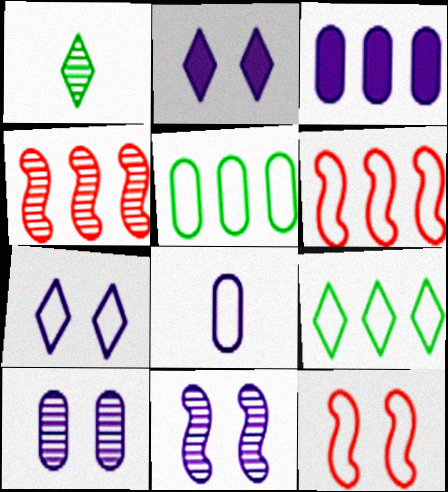[[1, 3, 12], 
[1, 4, 10], 
[3, 4, 9], 
[3, 8, 10], 
[8, 9, 12]]